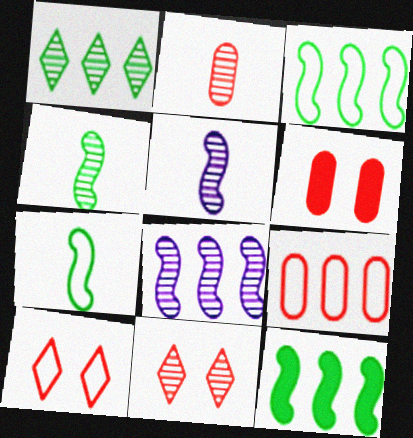[[2, 6, 9]]